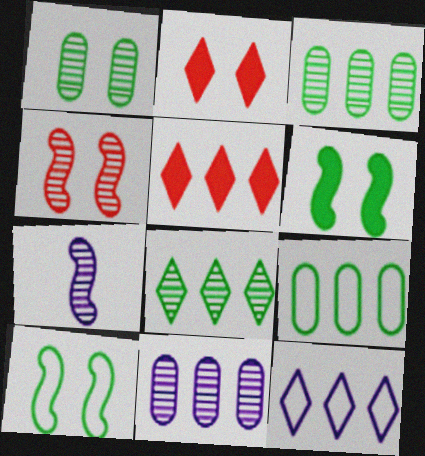[[2, 7, 9], 
[5, 8, 12]]